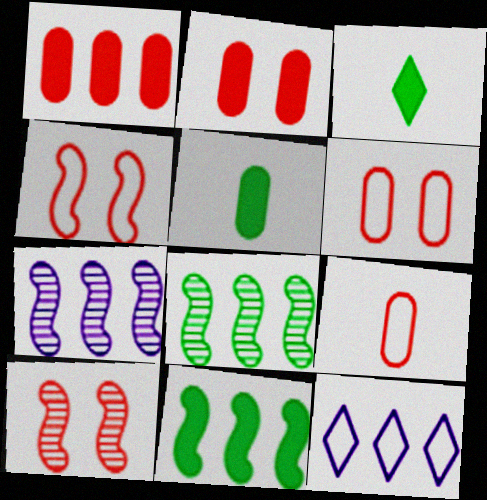[[1, 8, 12], 
[3, 6, 7], 
[5, 10, 12]]